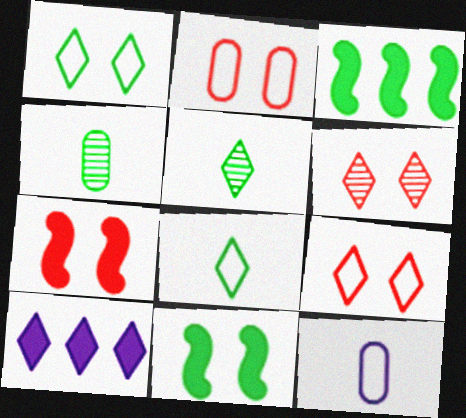[[1, 3, 4], 
[2, 6, 7], 
[3, 6, 12], 
[5, 9, 10], 
[6, 8, 10]]